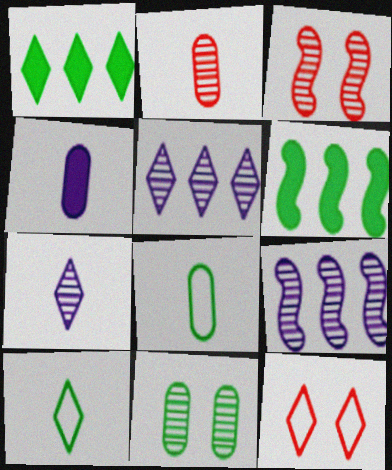[[1, 7, 12], 
[2, 4, 8], 
[6, 10, 11]]